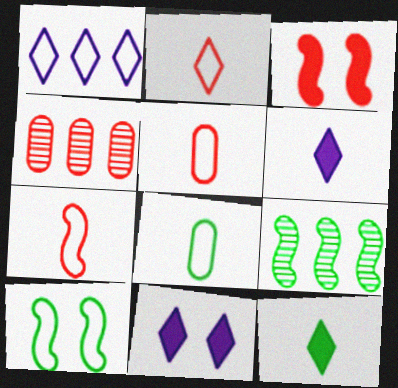[[1, 5, 10], 
[2, 3, 4], 
[2, 5, 7], 
[4, 6, 10], 
[5, 9, 11]]